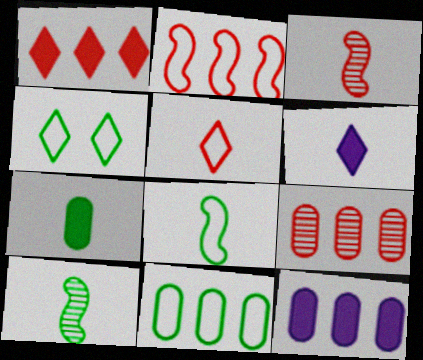[[1, 2, 9], 
[3, 4, 12], 
[4, 8, 11], 
[9, 11, 12]]